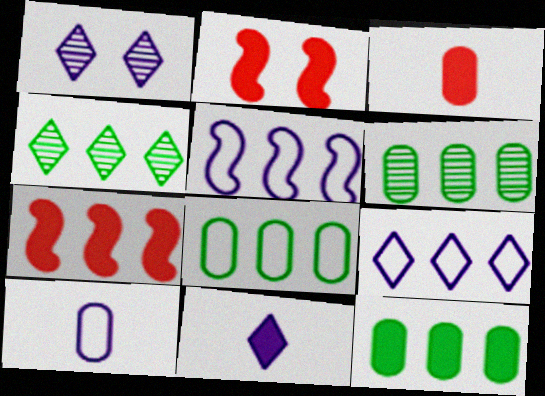[[1, 9, 11], 
[2, 4, 10], 
[2, 11, 12], 
[6, 7, 9], 
[6, 8, 12]]